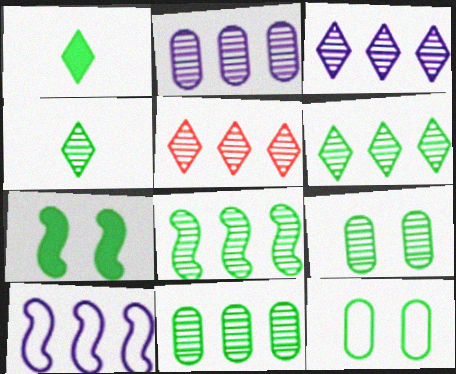[[1, 8, 12], 
[2, 5, 8], 
[3, 5, 6], 
[4, 8, 9], 
[6, 8, 11]]